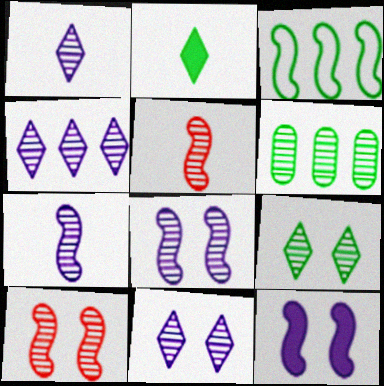[[1, 4, 11], 
[1, 6, 10], 
[3, 5, 12], 
[5, 6, 11]]